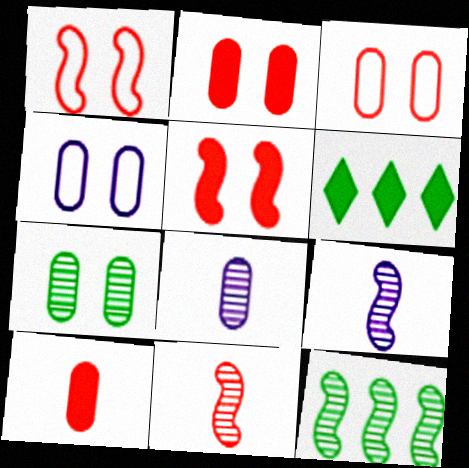[[1, 6, 8], 
[2, 4, 7], 
[3, 6, 9], 
[4, 6, 11]]